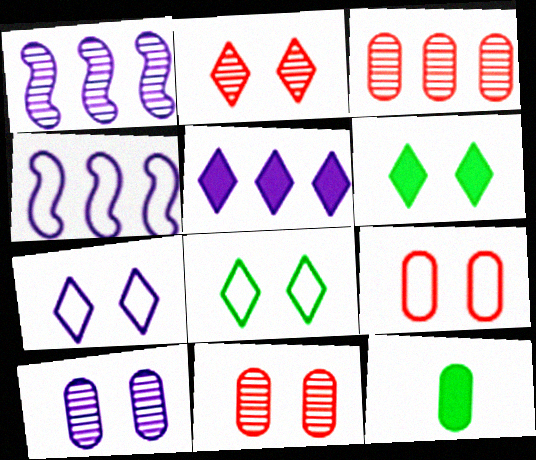[[2, 4, 12], 
[2, 6, 7]]